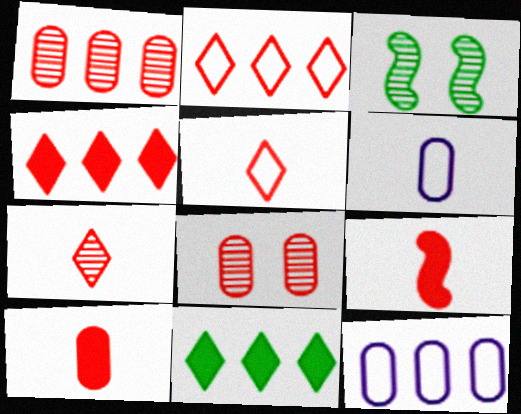[[2, 8, 9], 
[3, 4, 6]]